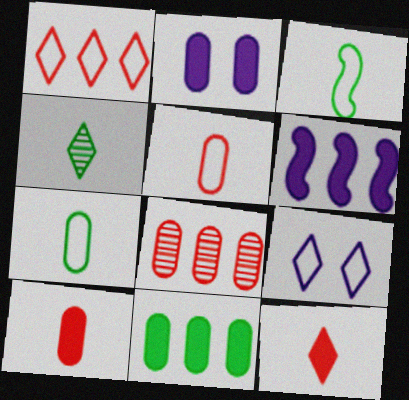[[2, 7, 8], 
[2, 10, 11]]